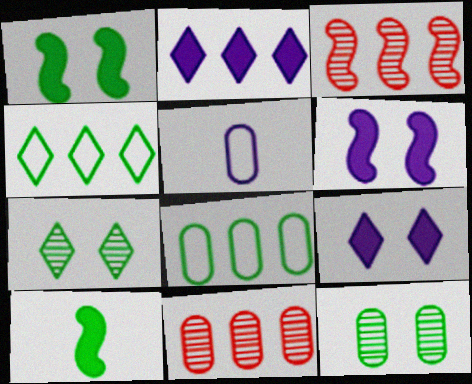[[2, 3, 8], 
[4, 10, 12], 
[7, 8, 10]]